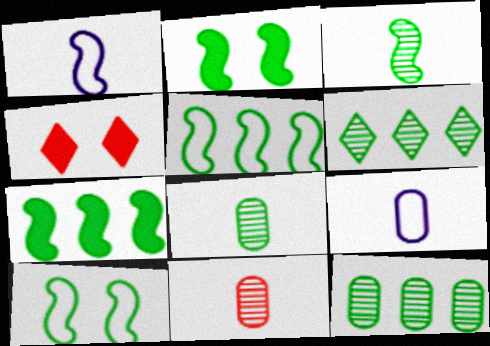[[1, 4, 12], 
[2, 3, 5], 
[3, 7, 10]]